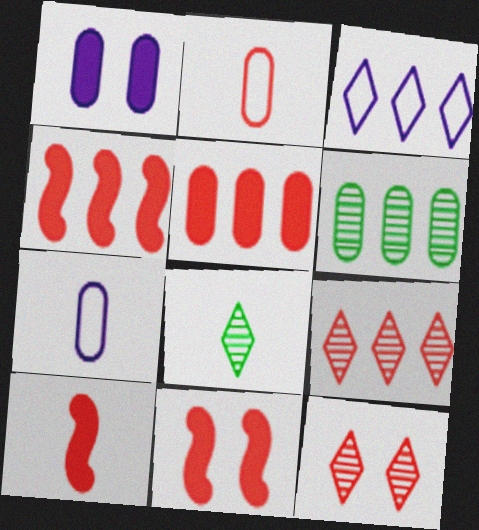[[1, 2, 6], 
[2, 4, 12], 
[2, 9, 11], 
[3, 4, 6], 
[4, 10, 11], 
[7, 8, 10]]